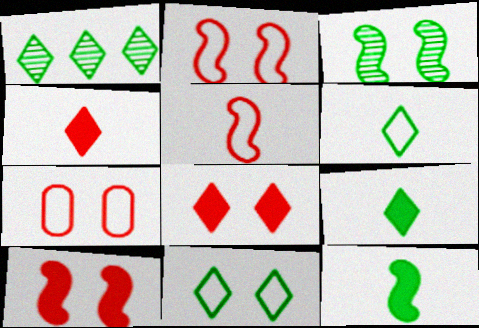[[1, 9, 11]]